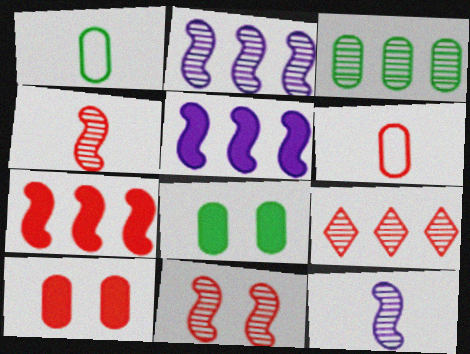[[1, 3, 8], 
[2, 3, 9]]